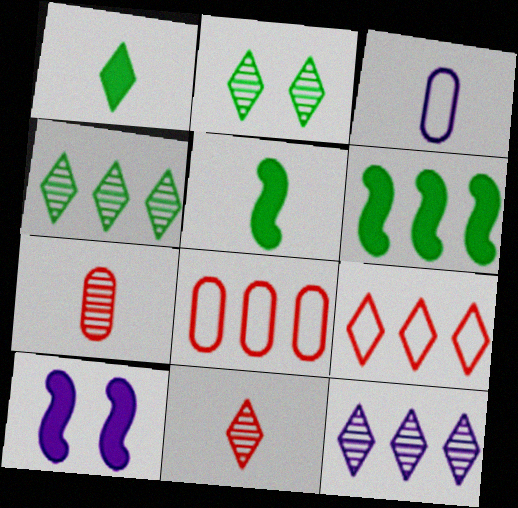[[2, 11, 12], 
[3, 5, 11], 
[3, 10, 12], 
[6, 8, 12]]